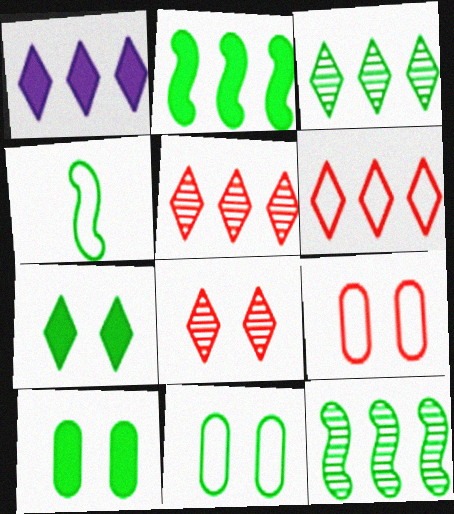[[1, 3, 6], 
[3, 4, 10]]